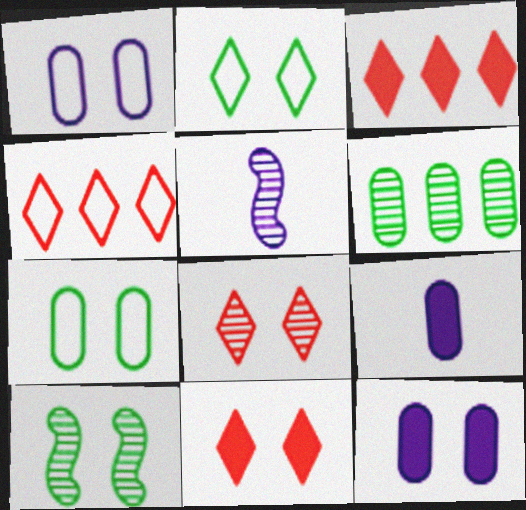[[1, 10, 11], 
[3, 5, 7], 
[4, 9, 10], 
[5, 6, 8]]